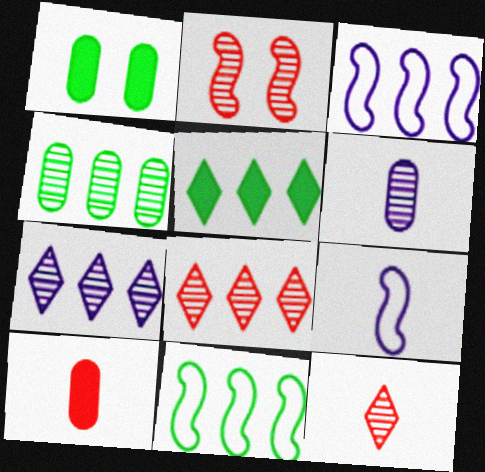[[1, 3, 12], 
[1, 8, 9], 
[4, 5, 11]]